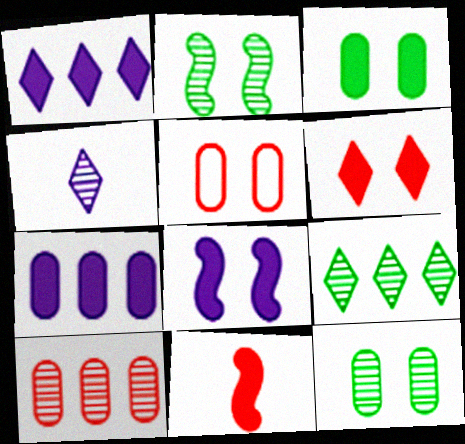[[1, 3, 11], 
[2, 4, 10], 
[3, 6, 8]]